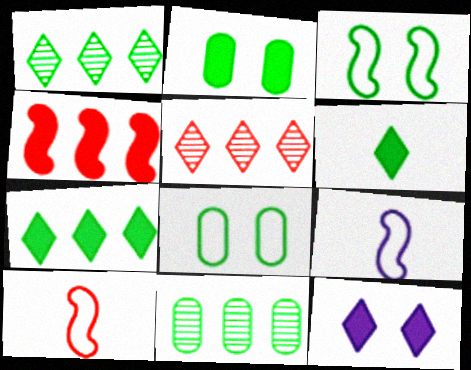[[2, 5, 9], 
[3, 6, 11], 
[10, 11, 12]]